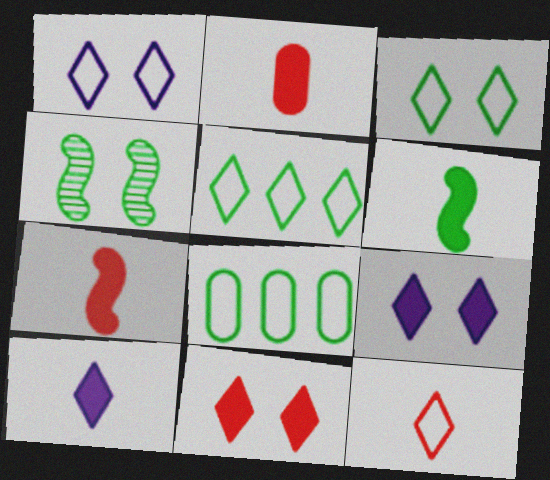[[1, 5, 12], 
[2, 6, 10]]